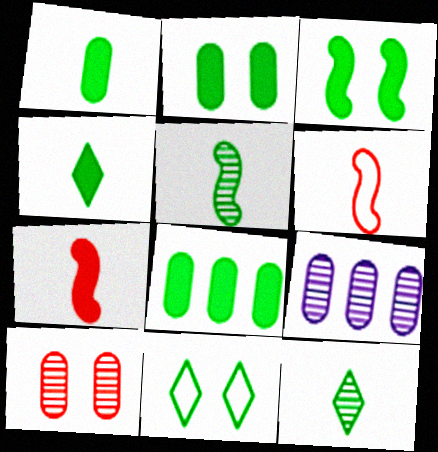[[1, 2, 8], 
[3, 4, 8], 
[5, 8, 11], 
[7, 9, 11]]